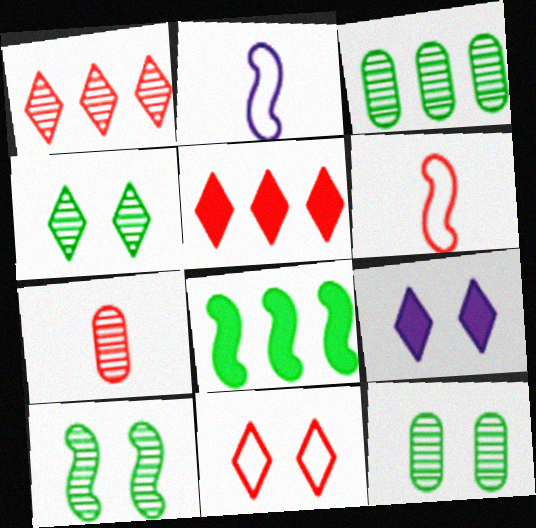[[2, 5, 12], 
[3, 6, 9], 
[4, 9, 11], 
[4, 10, 12]]